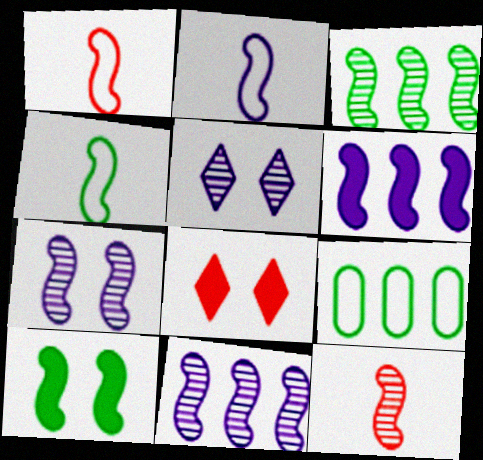[[1, 2, 4], 
[1, 10, 11], 
[2, 6, 7], 
[3, 4, 10], 
[3, 7, 12]]